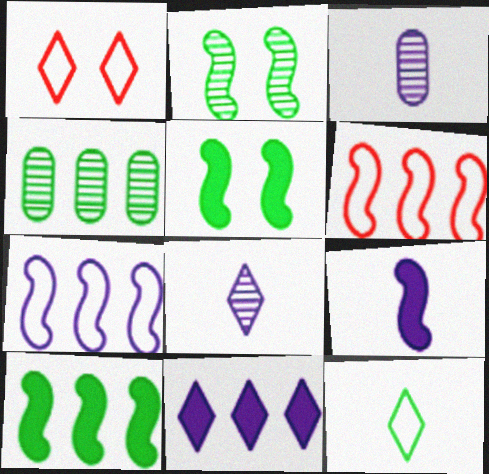[[1, 3, 10], 
[1, 4, 9], 
[2, 6, 9], 
[4, 5, 12], 
[4, 6, 11]]